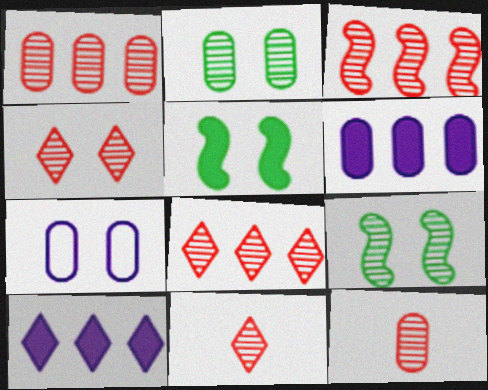[[1, 3, 8], 
[3, 4, 12], 
[4, 5, 7], 
[4, 8, 11]]